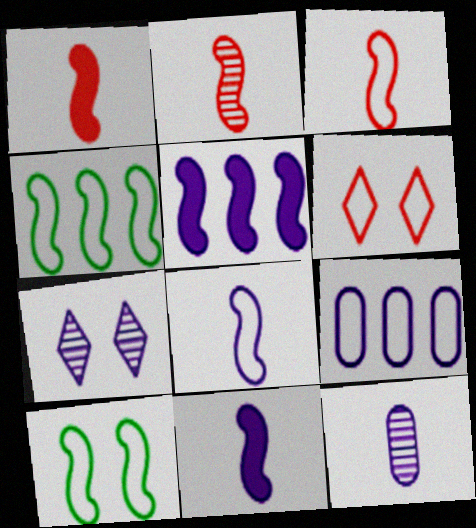[[1, 2, 3], 
[2, 5, 10], 
[7, 9, 11]]